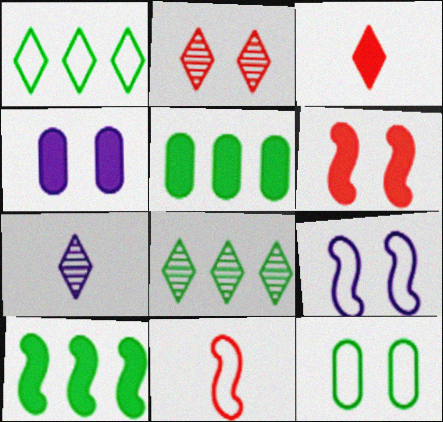[[2, 7, 8], 
[3, 4, 10], 
[4, 8, 11]]